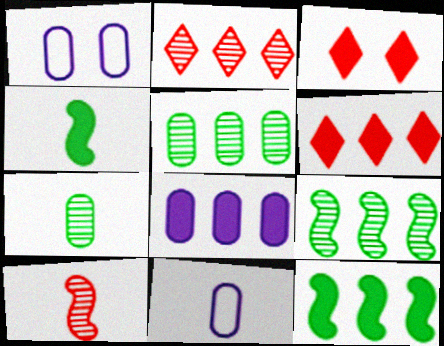[[1, 2, 4], 
[3, 4, 8], 
[3, 9, 11], 
[6, 8, 12]]